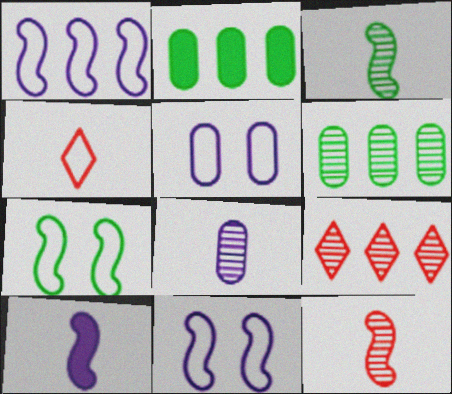[[1, 2, 9]]